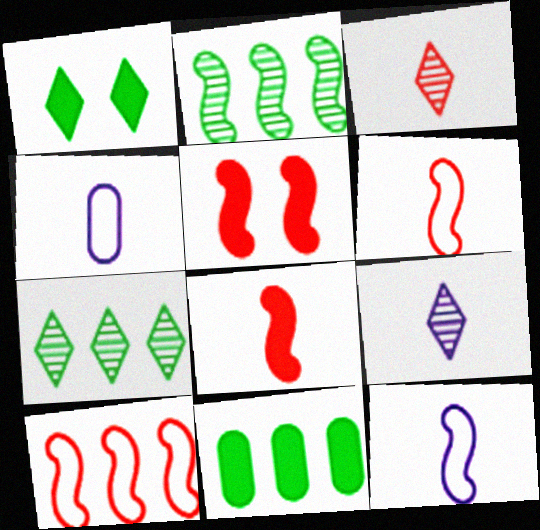[[2, 5, 12], 
[4, 5, 7]]